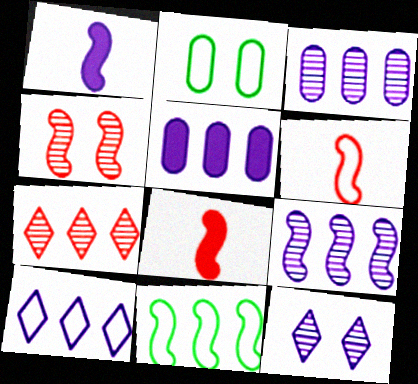[[1, 2, 7], 
[1, 4, 11], 
[2, 6, 10], 
[5, 7, 11], 
[5, 9, 10]]